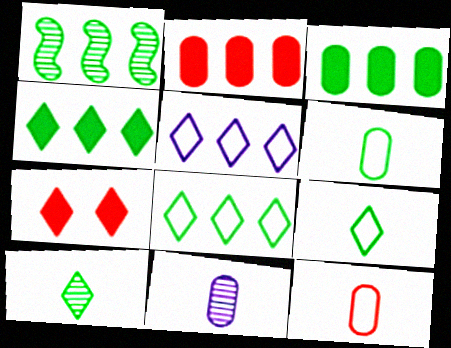[[1, 2, 5], 
[1, 3, 8], 
[5, 7, 10]]